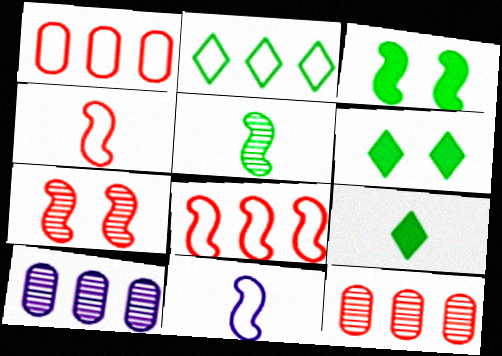[[4, 6, 10], 
[6, 11, 12]]